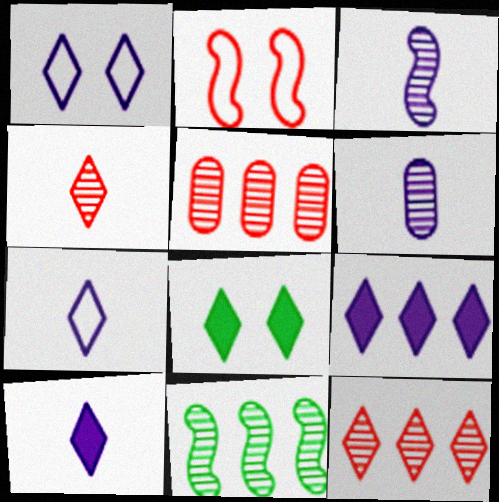[[7, 8, 12]]